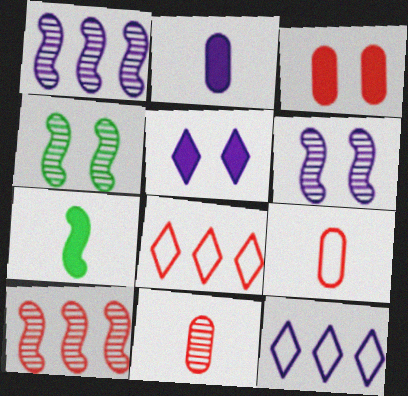[[2, 4, 8], 
[2, 6, 12]]